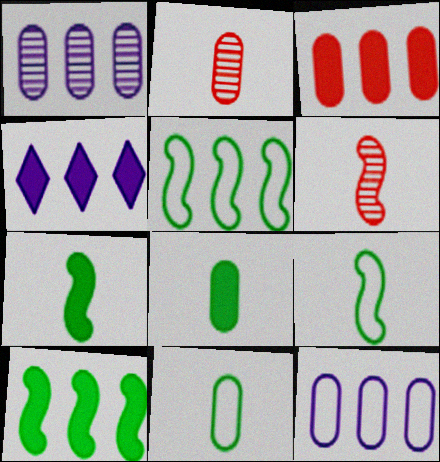[[3, 4, 10]]